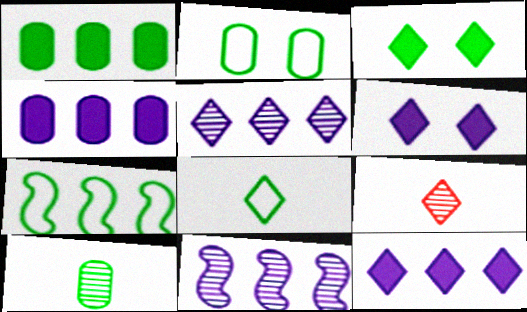[[1, 2, 10], 
[2, 7, 8], 
[3, 7, 10]]